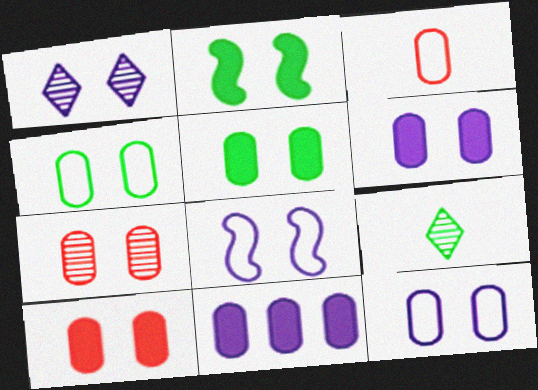[[1, 6, 8], 
[4, 6, 7], 
[5, 6, 10], 
[5, 7, 12]]